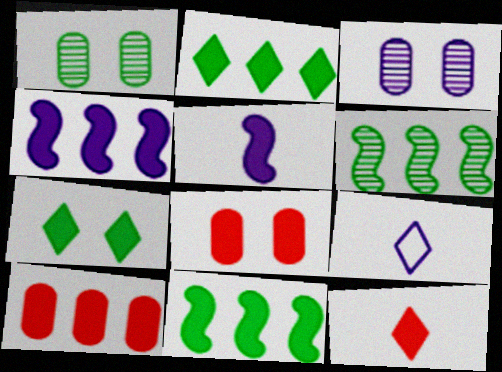[[2, 4, 10], 
[2, 5, 8], 
[3, 4, 9], 
[5, 7, 10], 
[6, 8, 9]]